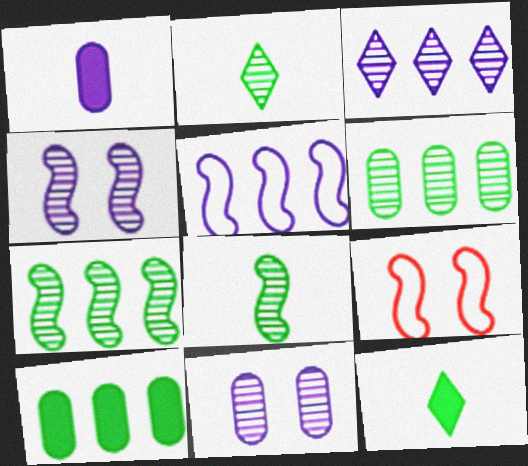[]